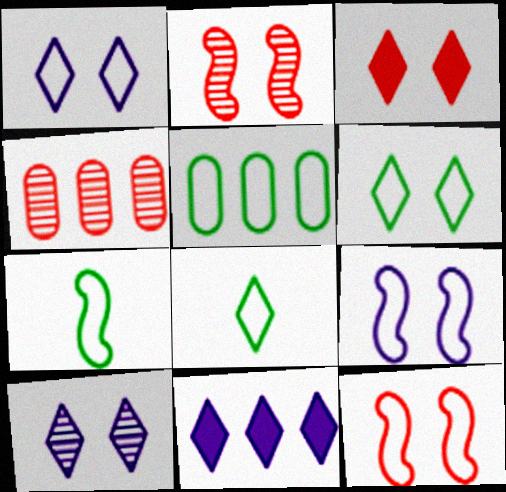[[3, 6, 10], 
[5, 6, 7]]